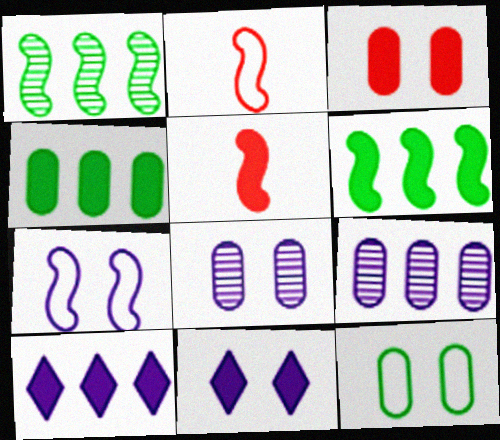[[1, 5, 7], 
[3, 8, 12], 
[4, 5, 11], 
[7, 8, 11]]